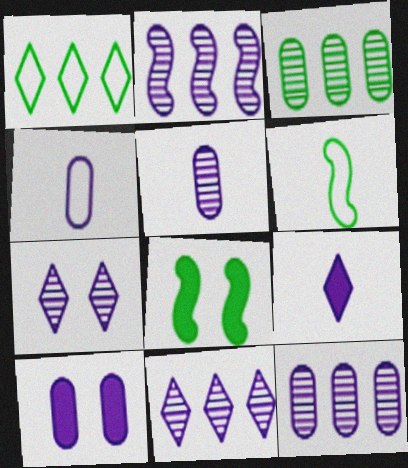[[2, 5, 7], 
[2, 11, 12], 
[4, 10, 12]]